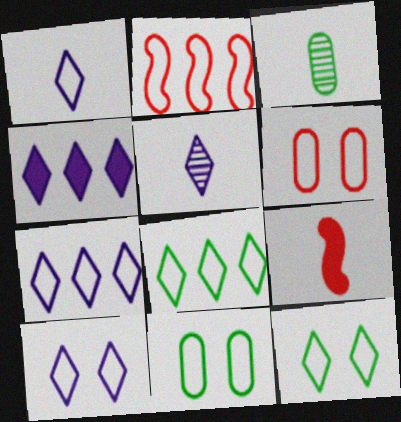[[1, 2, 11], 
[1, 3, 9], 
[1, 7, 10], 
[4, 5, 10]]